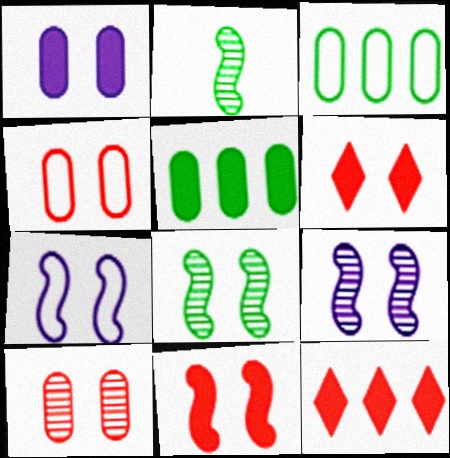[[7, 8, 11]]